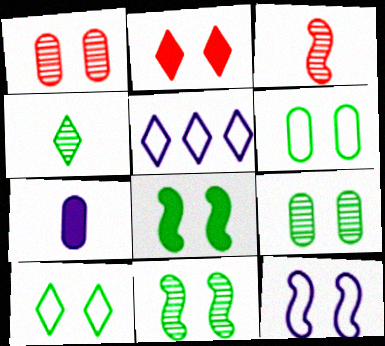[[2, 4, 5], 
[2, 9, 12], 
[8, 9, 10]]